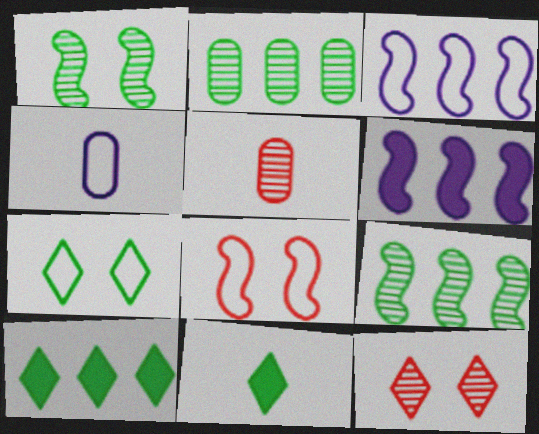[[5, 6, 7]]